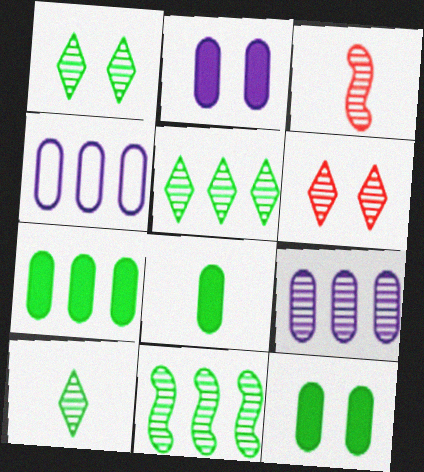[[1, 3, 9], 
[1, 5, 10], 
[7, 8, 12]]